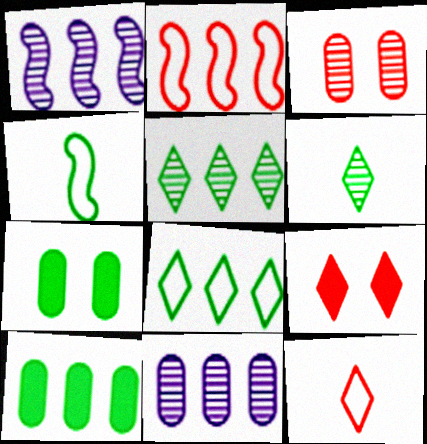[[1, 3, 6], 
[1, 7, 12], 
[4, 5, 7], 
[4, 9, 11]]